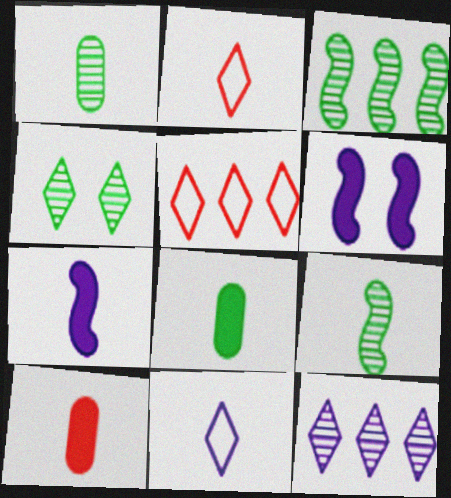[[1, 2, 7], 
[1, 3, 4], 
[1, 5, 6], 
[9, 10, 11]]